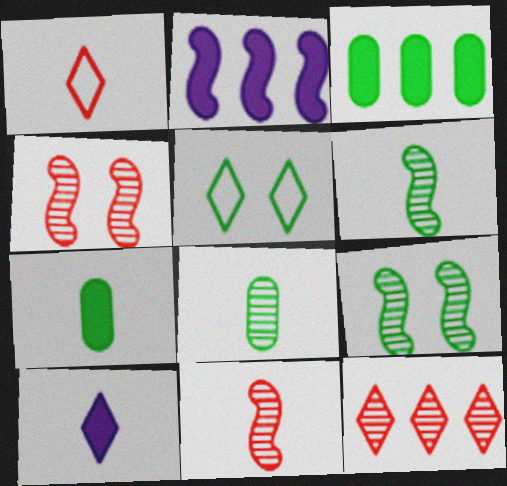[[3, 5, 6], 
[5, 10, 12]]